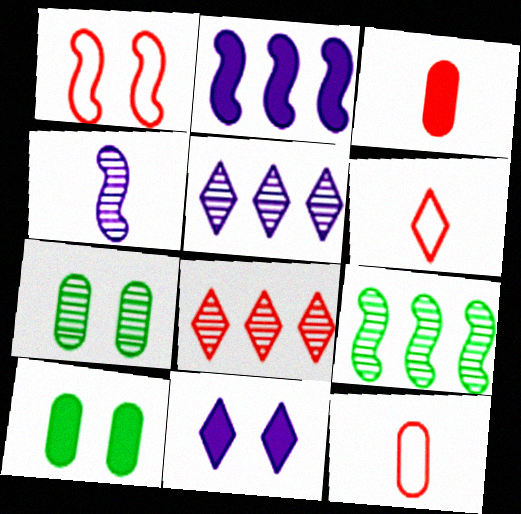[[1, 3, 8], 
[1, 7, 11], 
[2, 6, 7], 
[4, 7, 8], 
[9, 11, 12]]